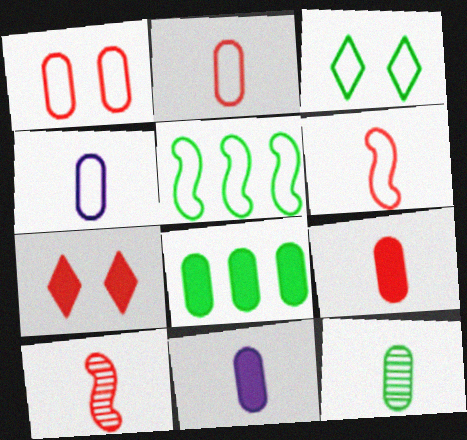[[2, 11, 12], 
[4, 9, 12]]